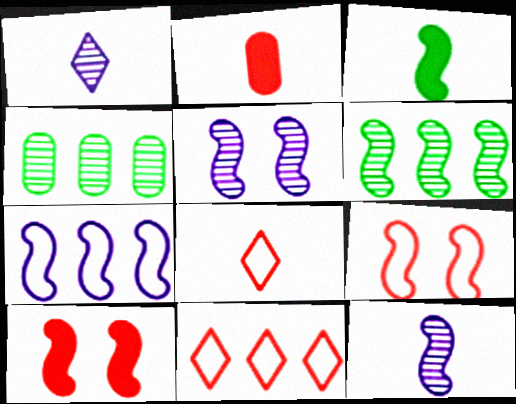[]